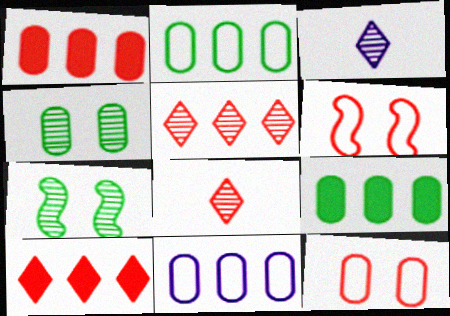[[1, 6, 8], 
[3, 6, 9]]